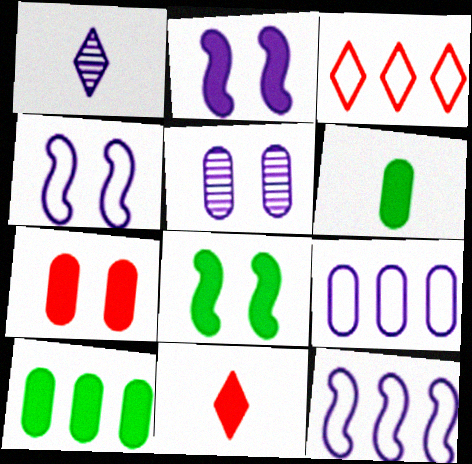[[1, 2, 9], 
[2, 10, 11]]